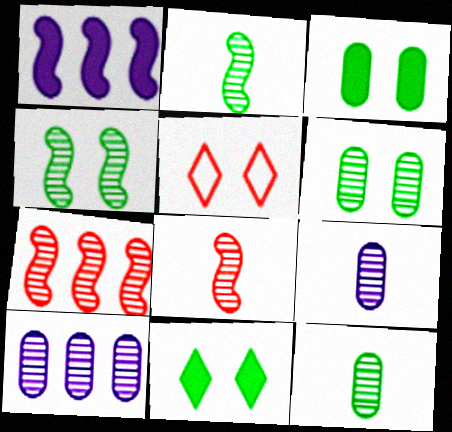[[1, 5, 12]]